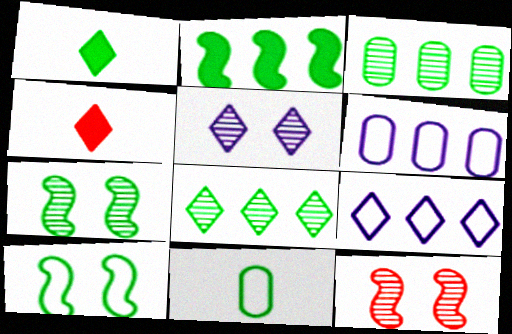[[1, 3, 10], 
[1, 6, 12], 
[4, 6, 7]]